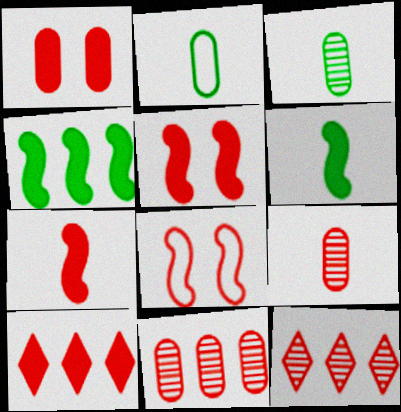[[1, 7, 10], 
[8, 9, 10]]